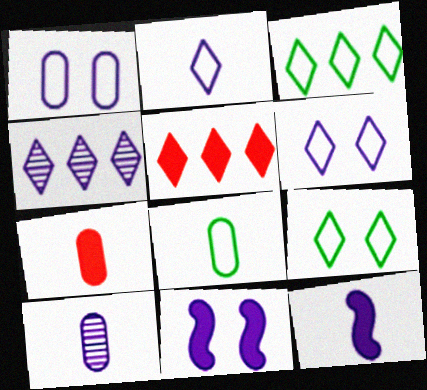[[1, 4, 12], 
[2, 10, 12], 
[3, 4, 5], 
[7, 8, 10]]